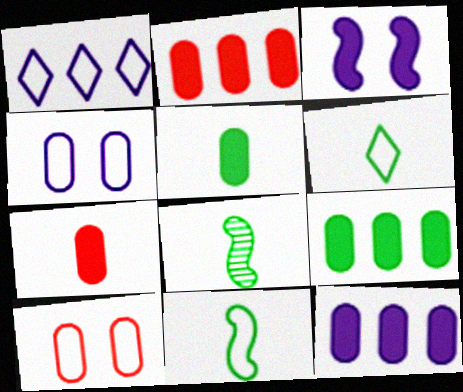[[1, 10, 11], 
[2, 9, 12], 
[5, 6, 8]]